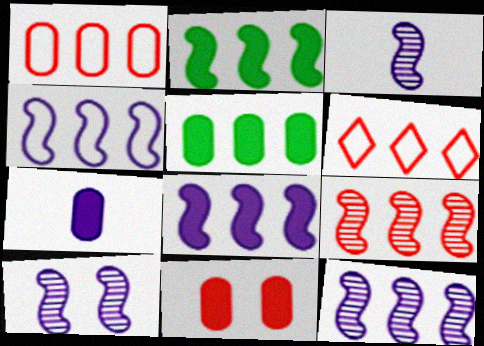[[2, 4, 9], 
[3, 10, 12], 
[4, 8, 12], 
[5, 6, 12], 
[5, 7, 11]]